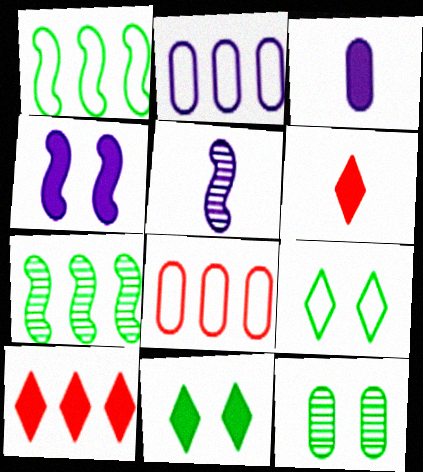[[2, 7, 10], 
[3, 8, 12], 
[5, 8, 11]]